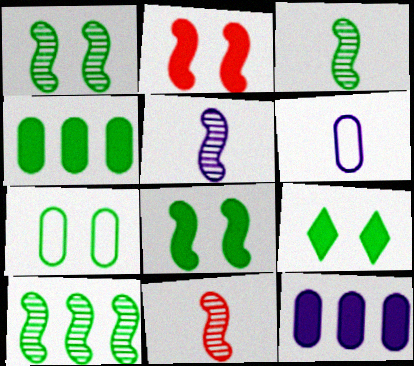[[1, 3, 10], 
[1, 7, 9], 
[3, 5, 11]]